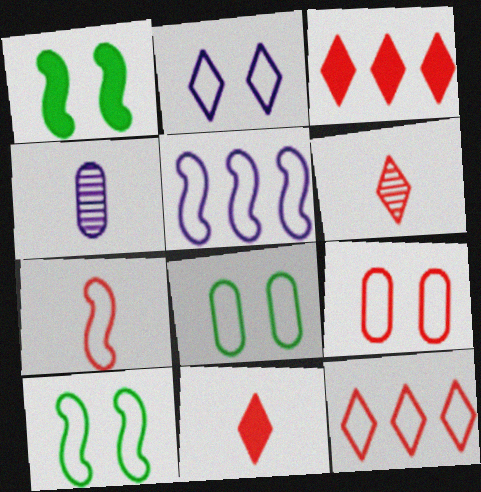[[1, 4, 12], 
[2, 9, 10], 
[3, 4, 10], 
[5, 7, 10], 
[7, 9, 12]]